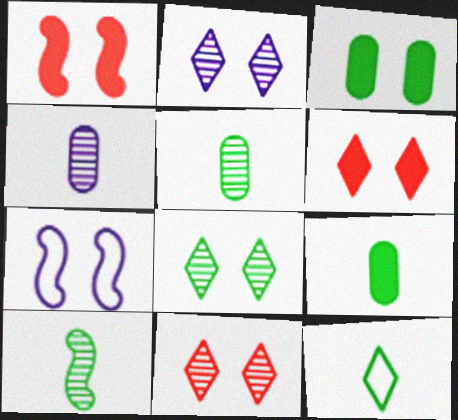[[2, 8, 11], 
[3, 7, 11], 
[9, 10, 12]]